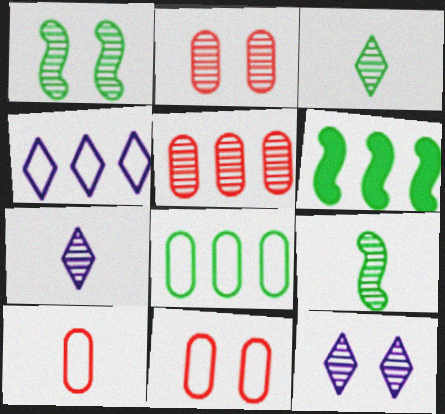[[1, 2, 12], 
[1, 5, 7], 
[4, 5, 6], 
[5, 9, 12], 
[6, 7, 11], 
[6, 10, 12]]